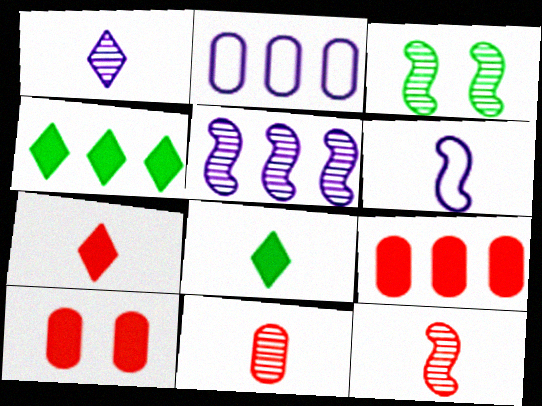[[2, 3, 7], 
[3, 5, 12], 
[6, 8, 11]]